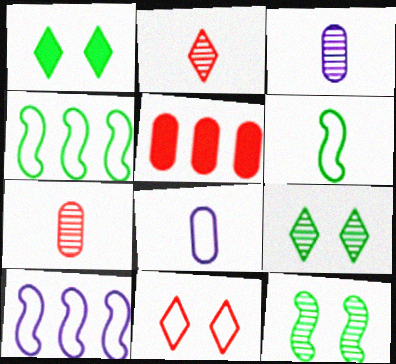[[1, 7, 10], 
[4, 8, 11]]